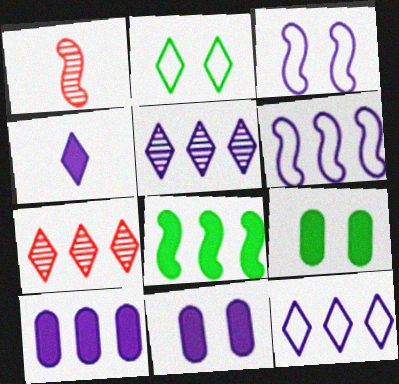[[1, 2, 10], 
[1, 3, 8], 
[1, 9, 12], 
[2, 4, 7], 
[5, 6, 10]]